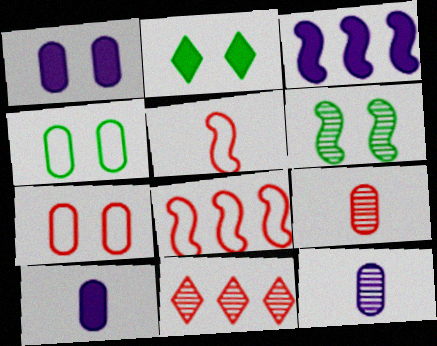[[2, 4, 6], 
[2, 8, 12], 
[3, 5, 6], 
[6, 11, 12]]